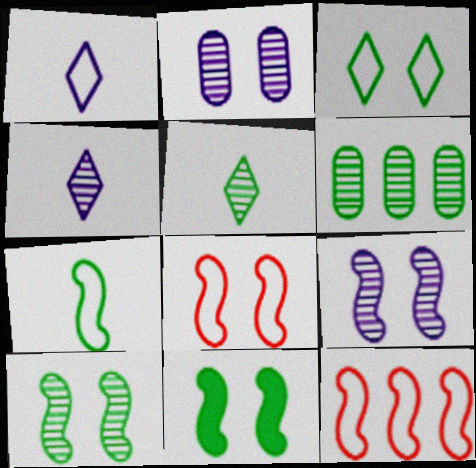[[5, 6, 10], 
[8, 9, 11]]